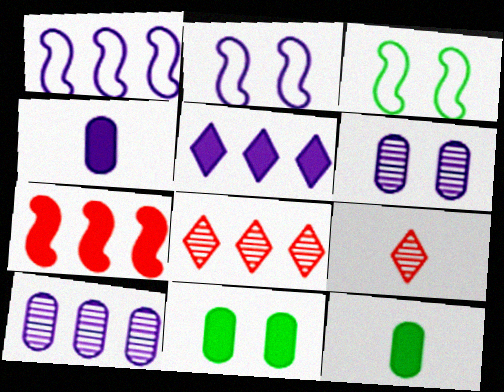[[1, 5, 10], 
[1, 9, 11], 
[2, 8, 12], 
[3, 4, 8]]